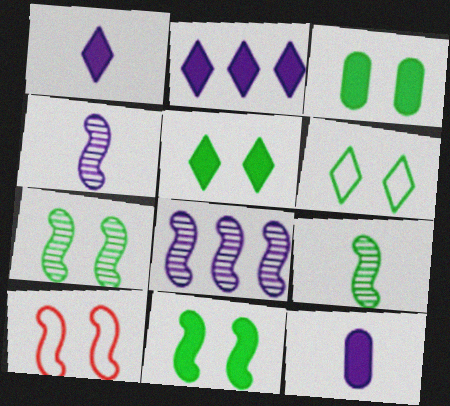[[3, 5, 11], 
[3, 6, 7]]